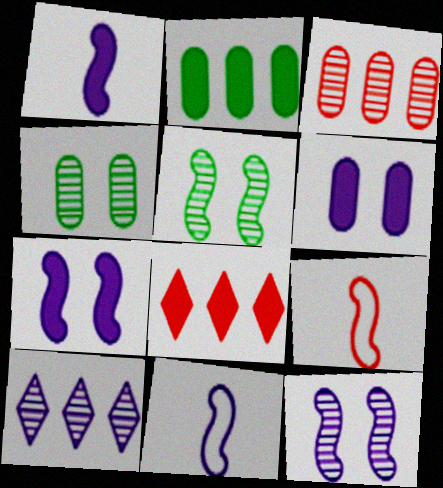[[4, 8, 11], 
[6, 10, 11]]